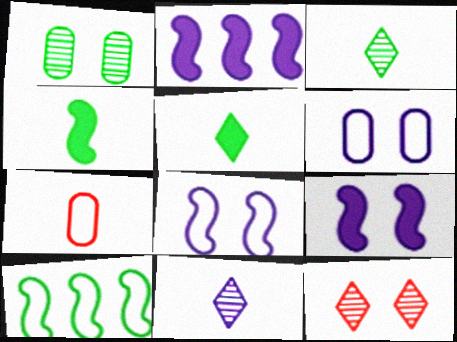[[1, 5, 10], 
[2, 6, 11], 
[4, 7, 11]]